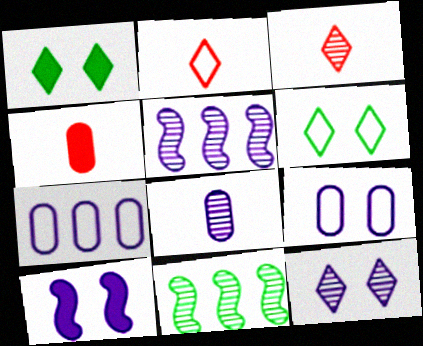[[4, 5, 6], 
[5, 8, 12], 
[9, 10, 12]]